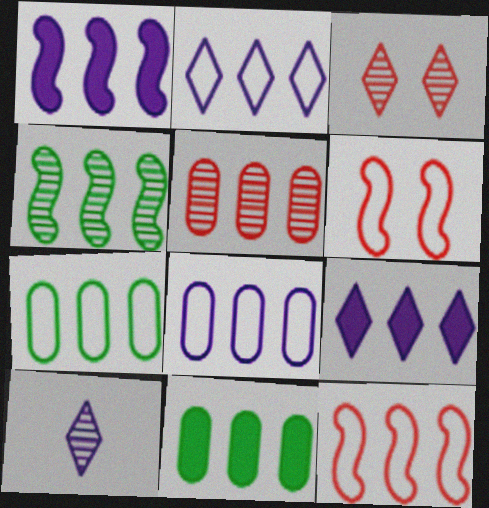[[1, 4, 12], 
[2, 7, 12], 
[5, 8, 11], 
[6, 10, 11]]